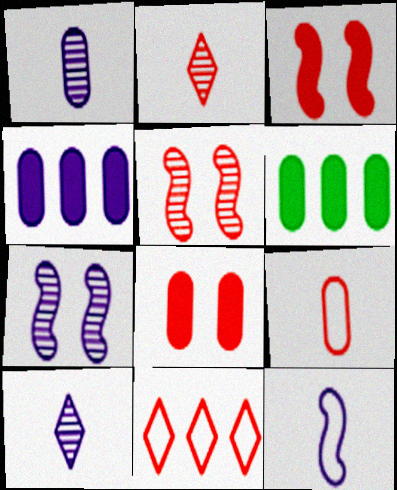[]